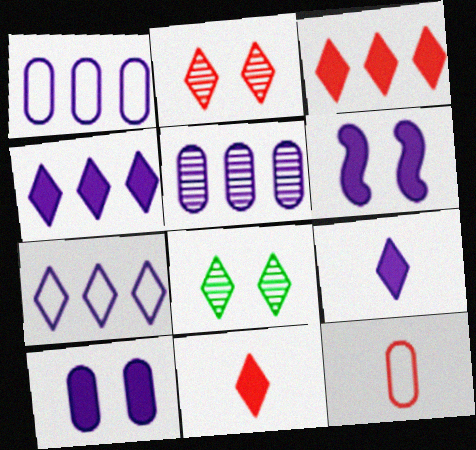[[7, 8, 11]]